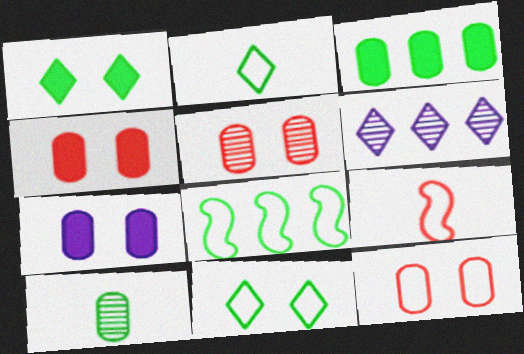[[1, 8, 10], 
[4, 5, 12]]